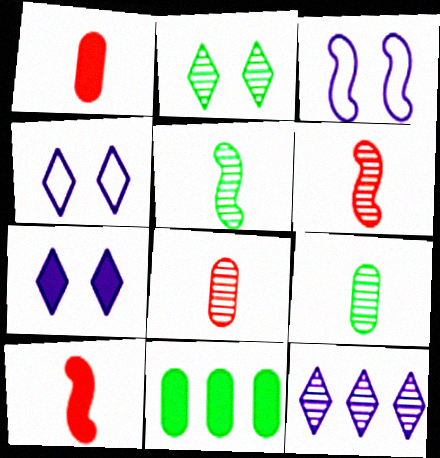[[4, 6, 11], 
[7, 10, 11]]